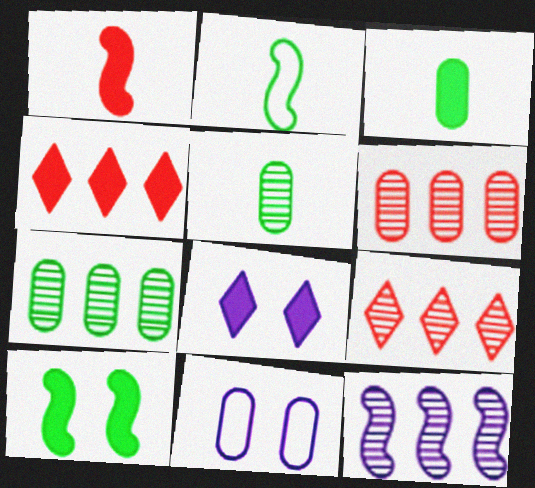[[2, 6, 8], 
[3, 6, 11], 
[7, 9, 12]]